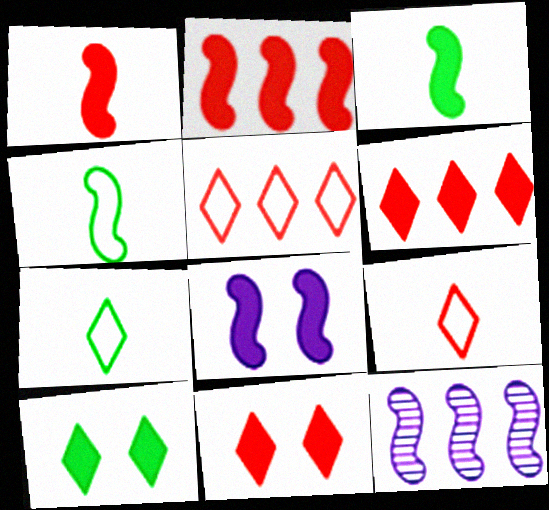[[2, 3, 8]]